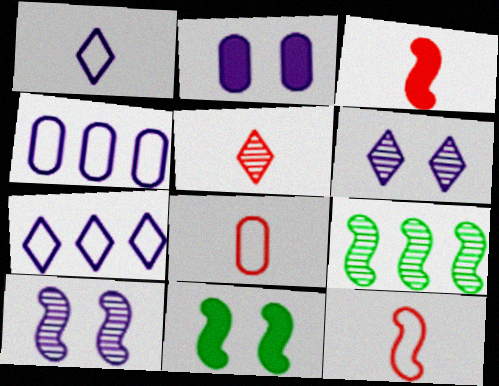[[3, 5, 8], 
[4, 5, 11]]